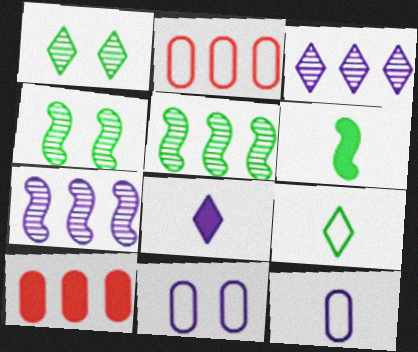[[2, 4, 8], 
[7, 8, 11]]